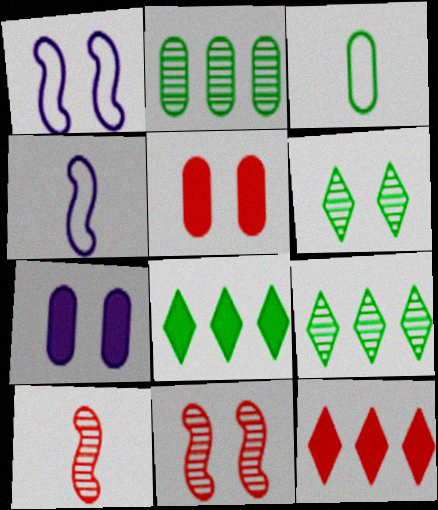[[1, 5, 6], 
[4, 5, 9]]